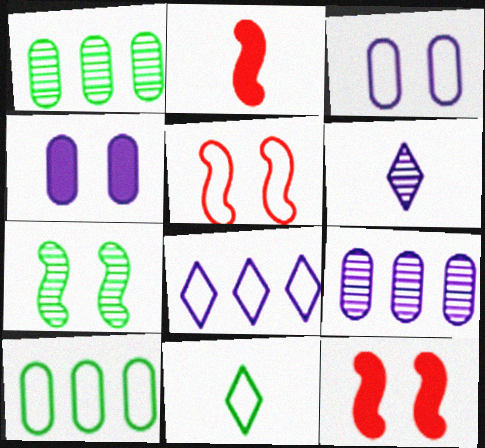[[6, 10, 12], 
[9, 11, 12]]